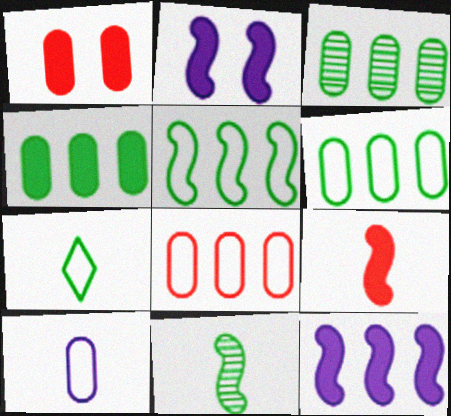[[1, 3, 10], 
[3, 4, 6]]